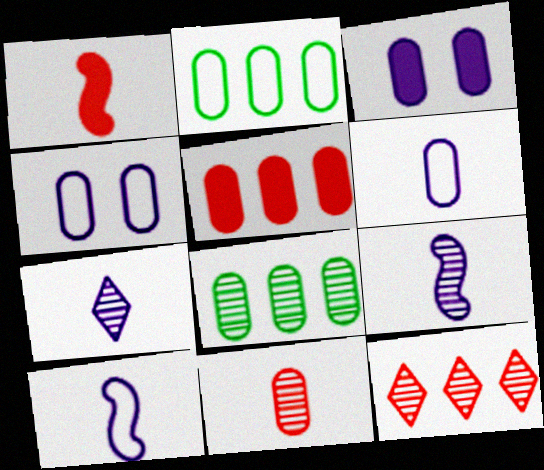[[2, 3, 11]]